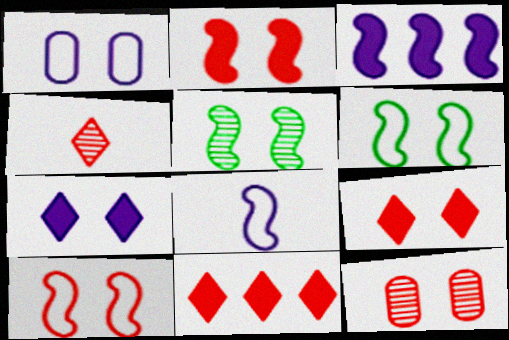[[1, 5, 9], 
[6, 7, 12], 
[9, 10, 12]]